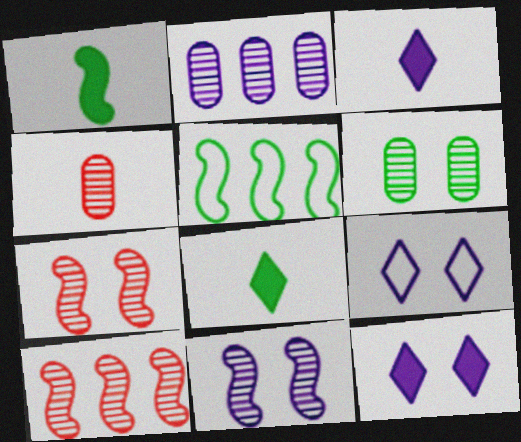[[2, 4, 6], 
[4, 5, 12], 
[5, 6, 8]]